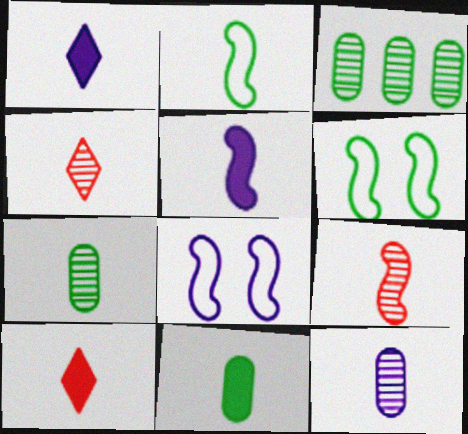[[2, 5, 9], 
[2, 10, 12], 
[3, 8, 10], 
[5, 10, 11]]